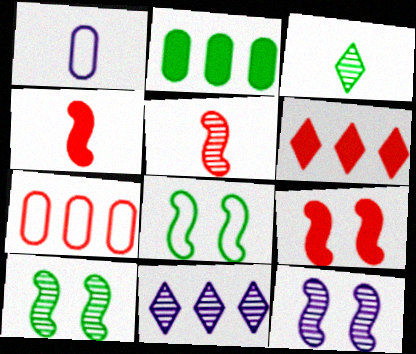[[1, 3, 4], 
[1, 6, 10], 
[2, 3, 8], 
[8, 9, 12]]